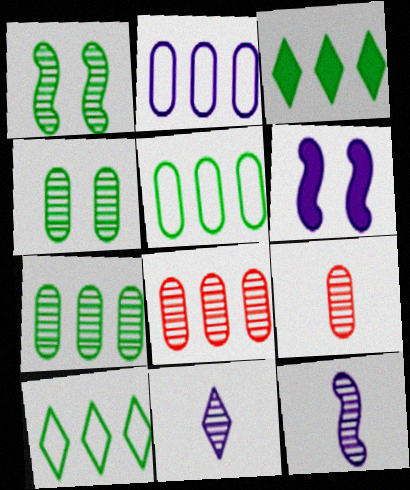[[1, 8, 11], 
[2, 6, 11], 
[6, 9, 10]]